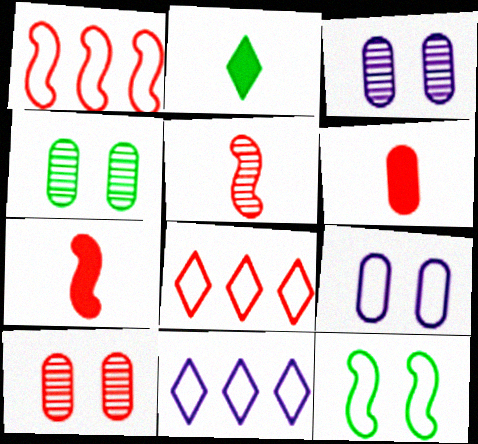[[1, 2, 3], 
[3, 4, 10], 
[4, 7, 11], 
[7, 8, 10]]